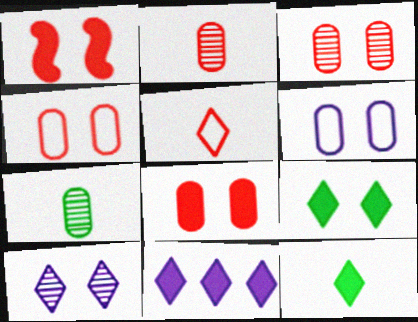[[3, 4, 8]]